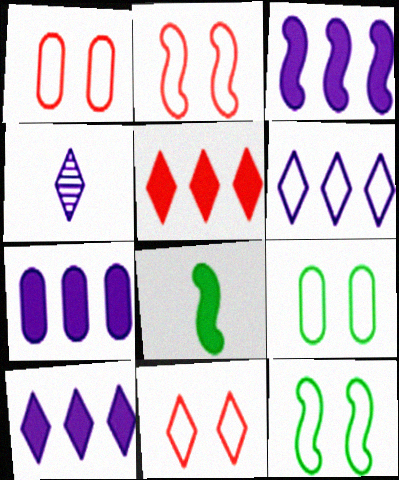[[1, 2, 11], 
[3, 7, 10]]